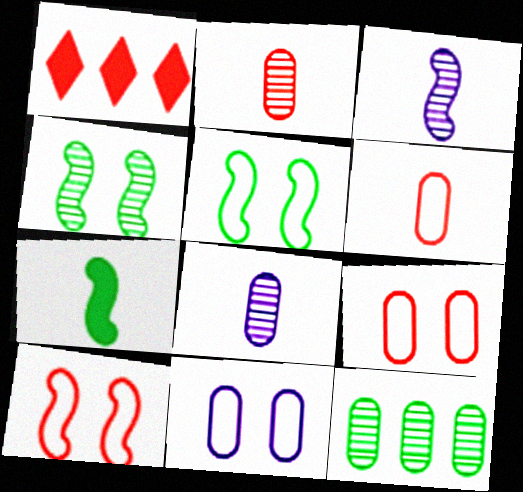[[1, 2, 10], 
[1, 5, 8]]